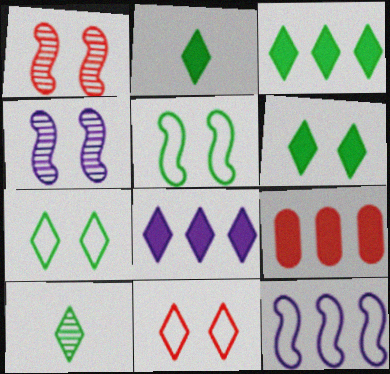[[2, 3, 6], 
[3, 7, 10], 
[8, 10, 11]]